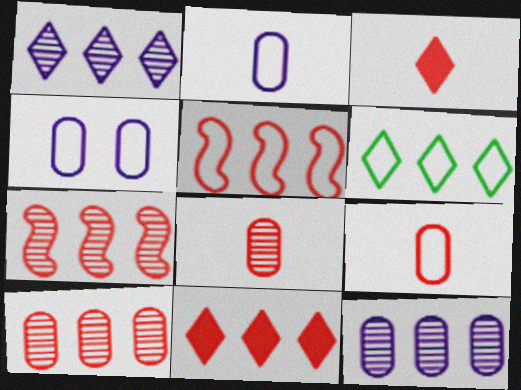[[1, 6, 11], 
[5, 10, 11]]